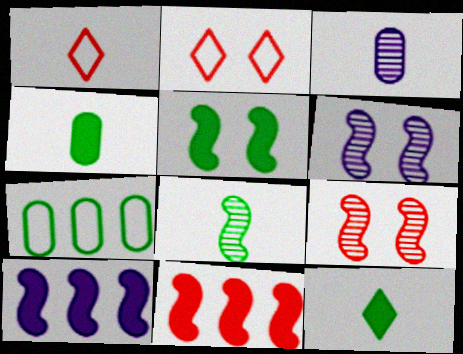[]